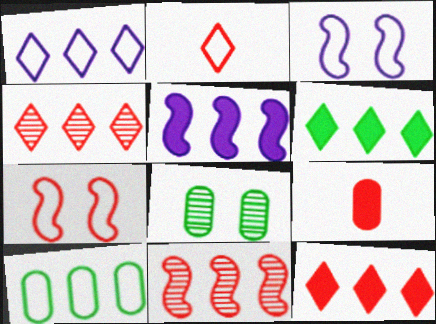[[1, 4, 6], 
[2, 3, 10], 
[2, 5, 8], 
[4, 5, 10], 
[4, 7, 9]]